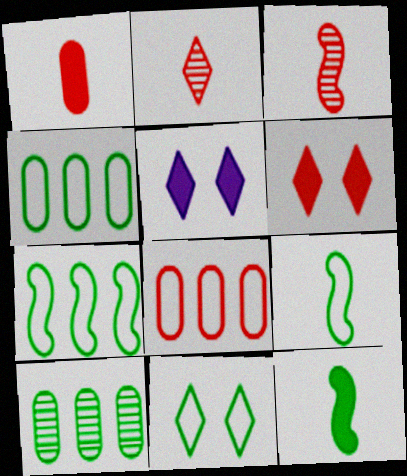[[3, 4, 5], 
[3, 6, 8], 
[4, 9, 11], 
[10, 11, 12]]